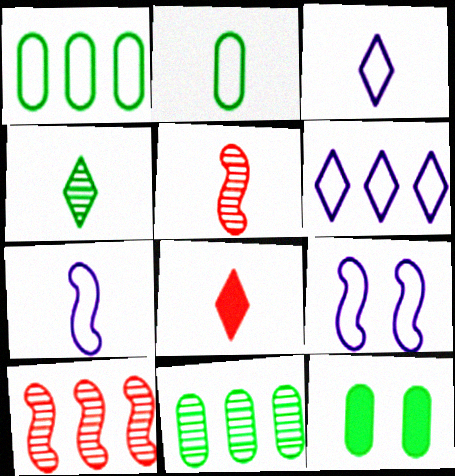[[2, 11, 12], 
[3, 4, 8], 
[3, 10, 12], 
[5, 6, 12], 
[8, 9, 11]]